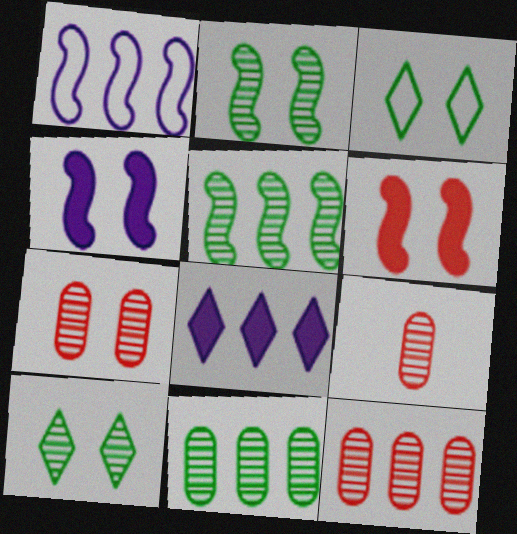[[3, 4, 7], 
[7, 9, 12]]